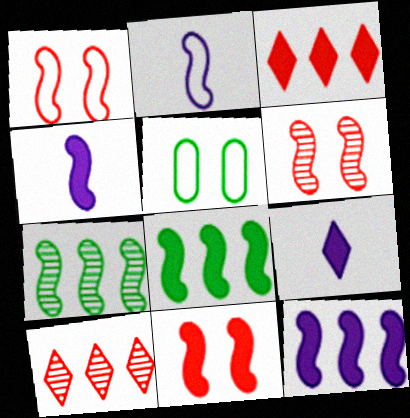[[1, 4, 7], 
[1, 6, 11], 
[2, 6, 8], 
[2, 7, 11], 
[4, 5, 10], 
[4, 8, 11]]